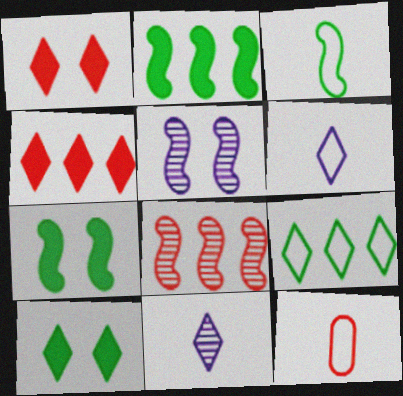[[1, 8, 12], 
[1, 9, 11], 
[3, 6, 12]]